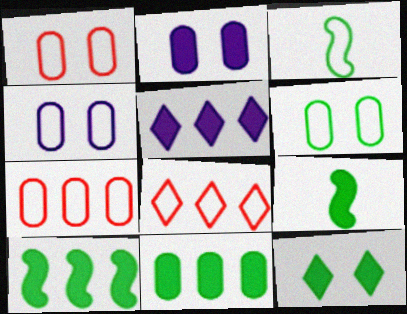[[1, 4, 6], 
[3, 4, 8], 
[9, 11, 12]]